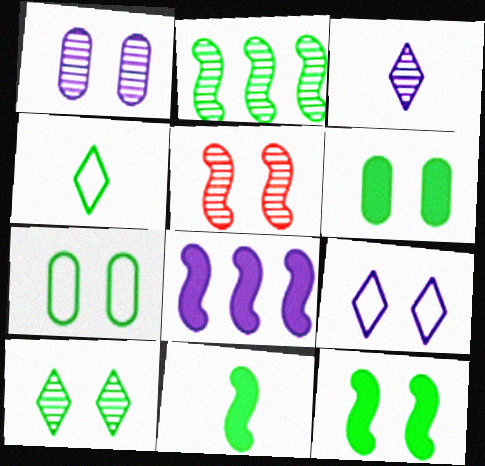[[1, 5, 10], 
[2, 4, 6], 
[5, 6, 9], 
[7, 10, 12]]